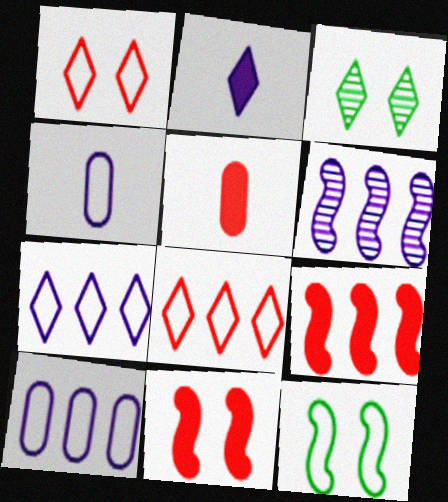[[2, 3, 8], 
[3, 4, 9], 
[4, 8, 12]]